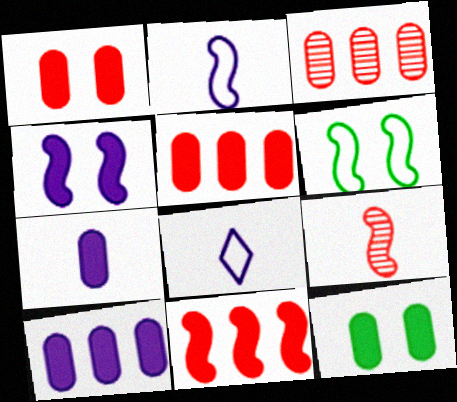[[5, 7, 12]]